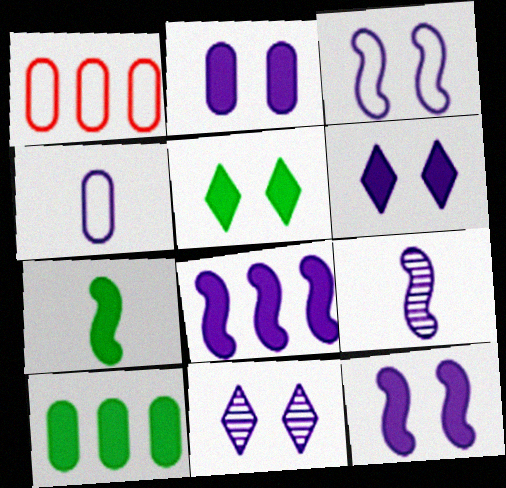[[1, 5, 9], 
[1, 7, 11], 
[2, 3, 11], 
[2, 6, 12], 
[3, 8, 9], 
[4, 8, 11], 
[5, 7, 10]]